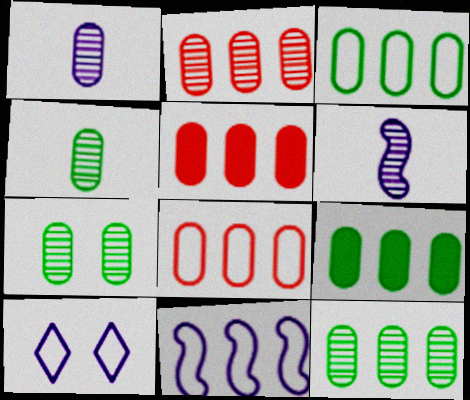[[1, 2, 7], 
[2, 5, 8], 
[3, 9, 12], 
[4, 7, 12]]